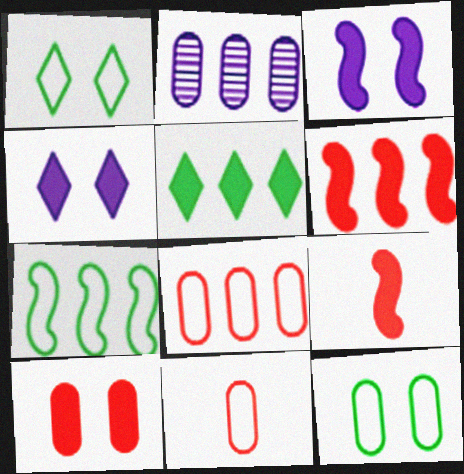[[1, 2, 9]]